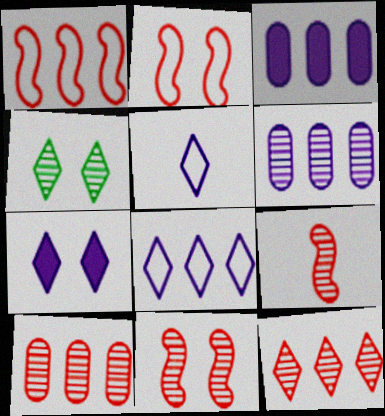[[4, 6, 9]]